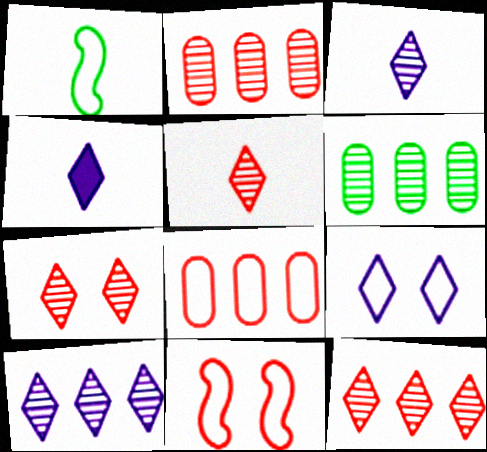[[1, 8, 9], 
[4, 6, 11], 
[4, 9, 10], 
[5, 7, 12]]